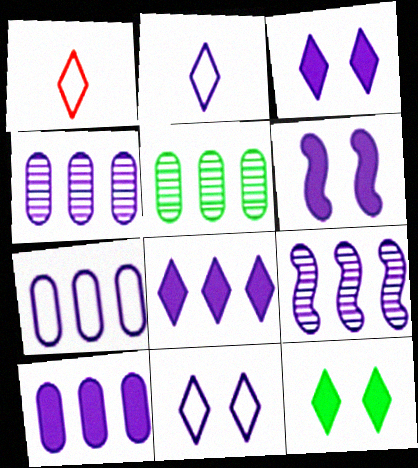[[1, 5, 6], 
[2, 4, 6], 
[4, 7, 10], 
[7, 8, 9]]